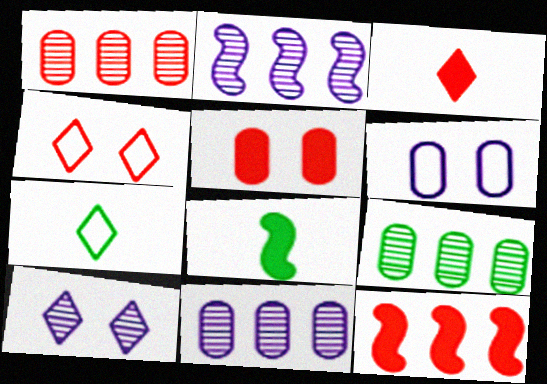[[1, 9, 11], 
[2, 5, 7], 
[3, 5, 12], 
[4, 8, 11]]